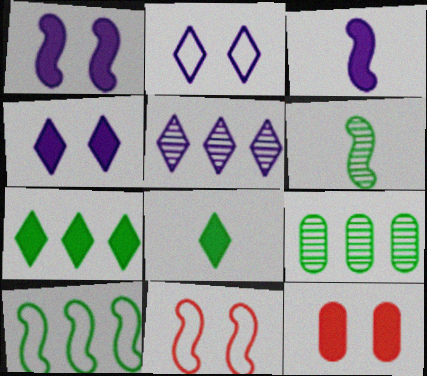[[3, 7, 12], 
[7, 9, 10]]